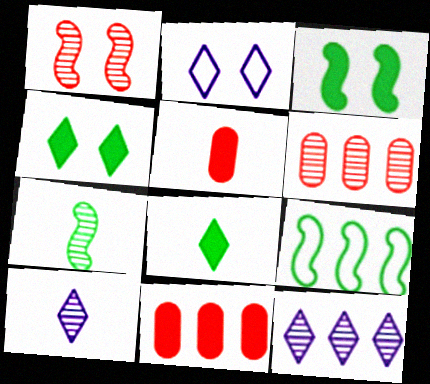[[2, 7, 11], 
[3, 7, 9], 
[9, 11, 12]]